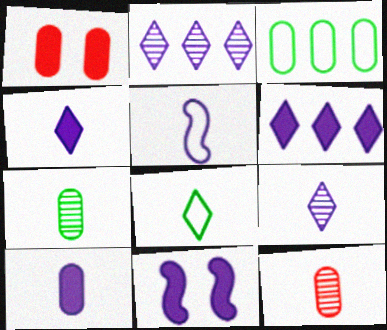[[5, 9, 10], 
[6, 10, 11]]